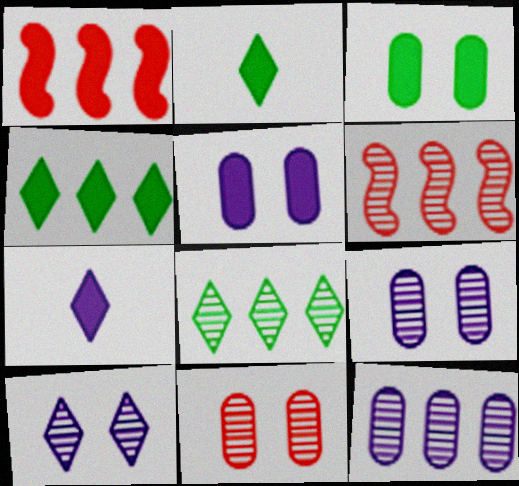[[1, 2, 5], 
[1, 3, 7], 
[6, 8, 12]]